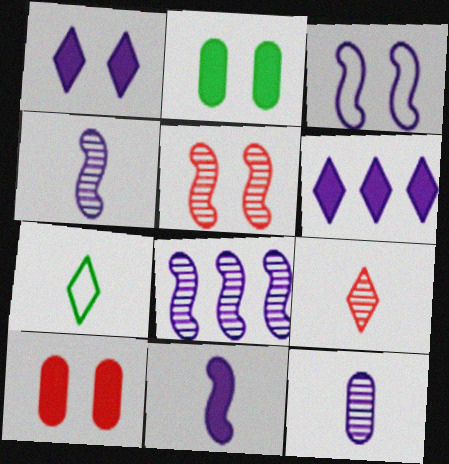[[3, 6, 12], 
[3, 8, 11], 
[7, 8, 10]]